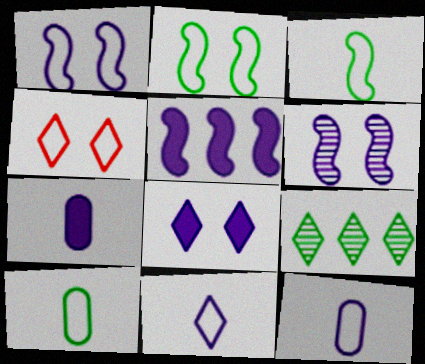[[5, 7, 8]]